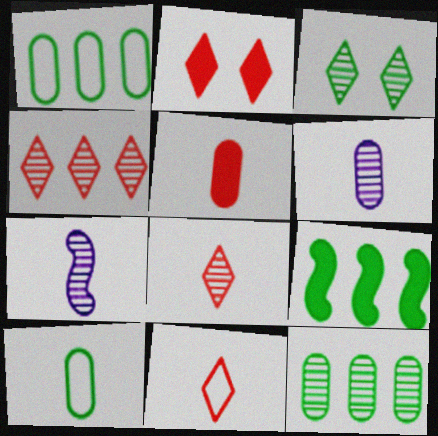[[1, 2, 7], 
[2, 4, 11], 
[3, 9, 10], 
[5, 6, 10]]